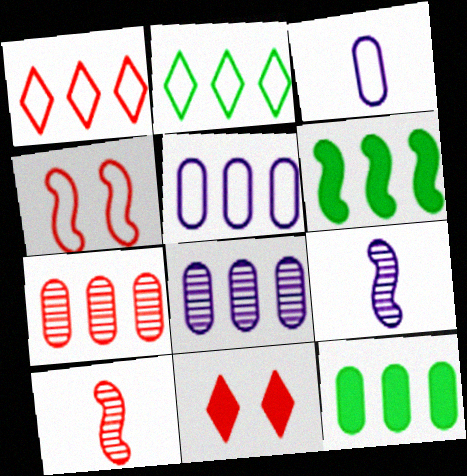[[1, 6, 8], 
[2, 3, 4], 
[4, 6, 9], 
[5, 7, 12]]